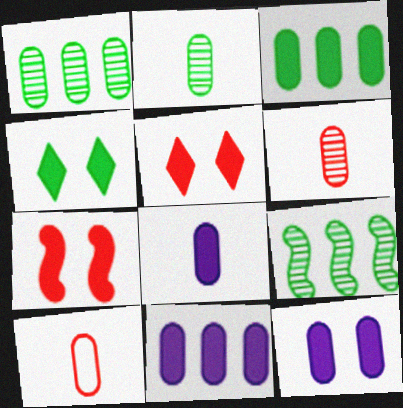[[1, 10, 12], 
[2, 8, 10], 
[4, 7, 12], 
[8, 11, 12]]